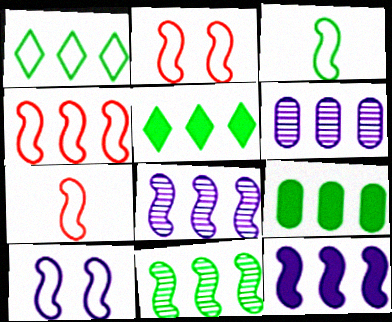[[1, 9, 11], 
[2, 4, 7], 
[3, 4, 10], 
[4, 5, 6], 
[4, 11, 12]]